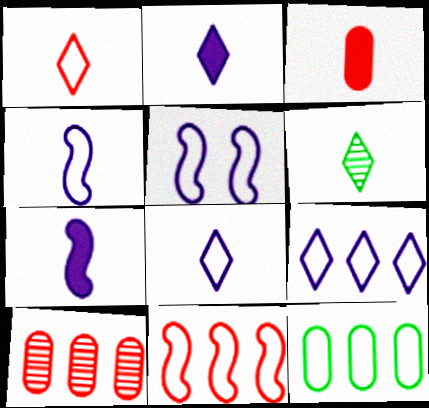[[1, 2, 6], 
[1, 5, 12], 
[3, 4, 6], 
[9, 11, 12]]